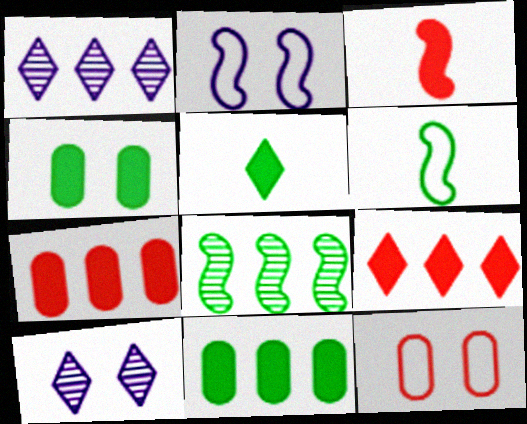[[2, 3, 8], 
[6, 7, 10]]